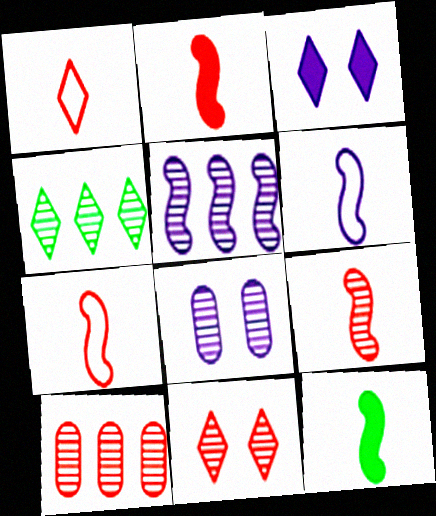[[1, 3, 4], 
[2, 7, 9], 
[4, 5, 10], 
[4, 8, 9], 
[6, 9, 12], 
[9, 10, 11]]